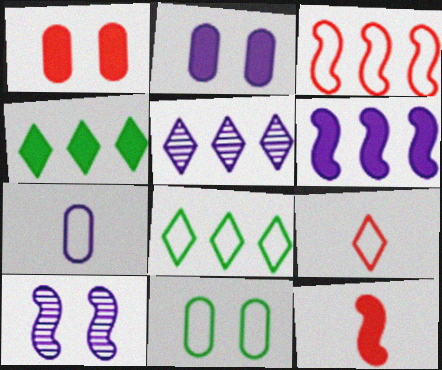[[2, 4, 12], 
[5, 11, 12]]